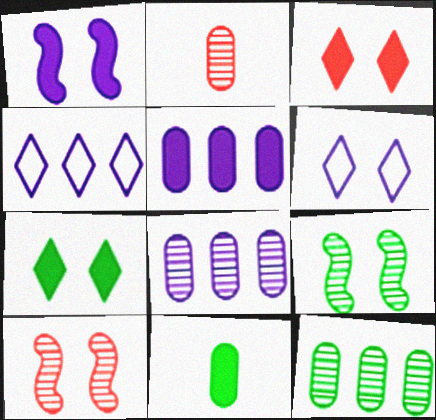[[4, 10, 11]]